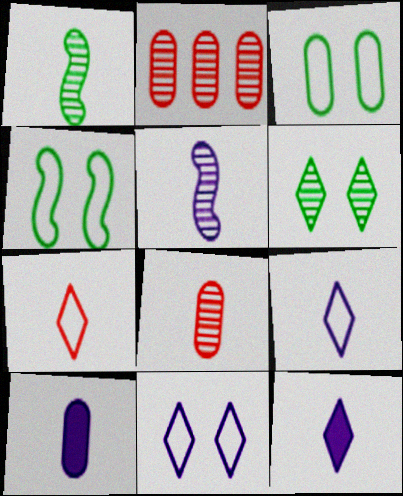[[1, 7, 10], 
[2, 3, 10], 
[2, 4, 12], 
[2, 5, 6], 
[5, 9, 10]]